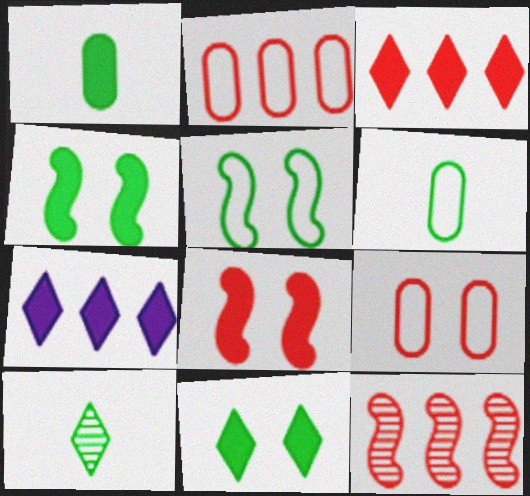[[1, 7, 8], 
[2, 3, 12]]